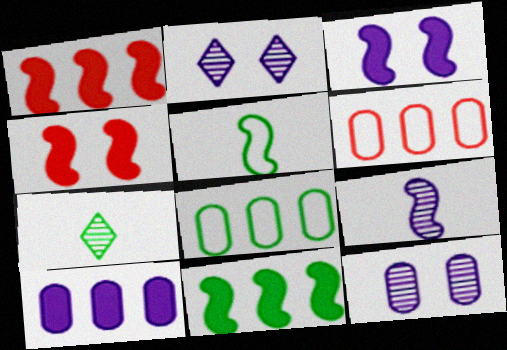[[3, 6, 7]]